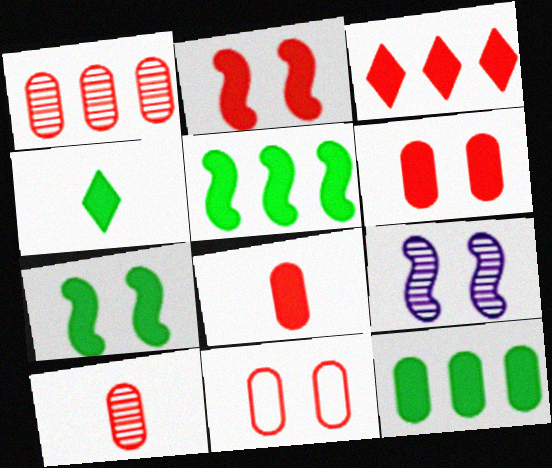[[1, 8, 11], 
[2, 3, 8], 
[4, 7, 12]]